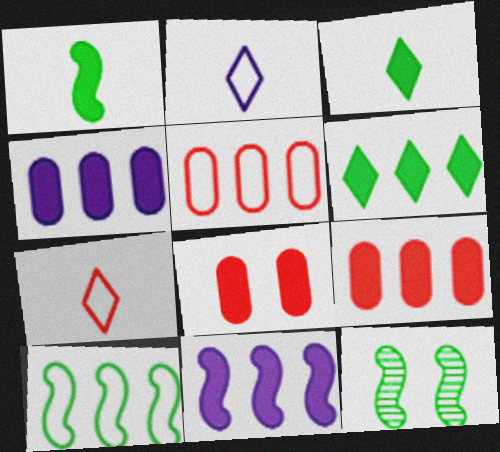[[1, 10, 12], 
[2, 9, 12], 
[3, 8, 11], 
[4, 7, 12], 
[6, 9, 11]]